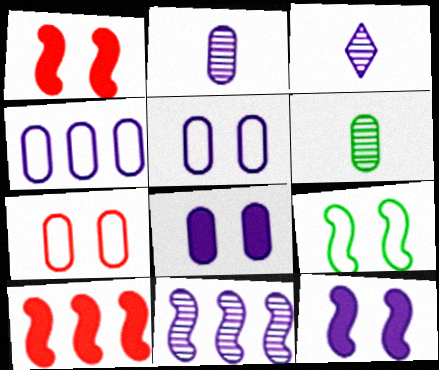[[2, 4, 8], 
[3, 4, 12]]